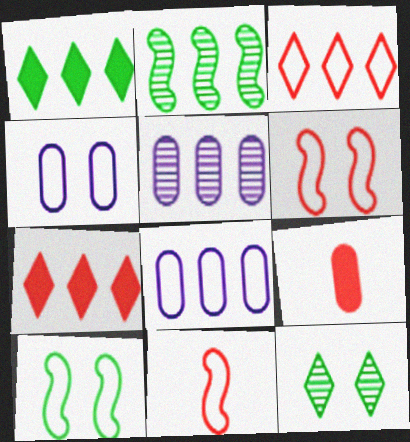[[2, 7, 8]]